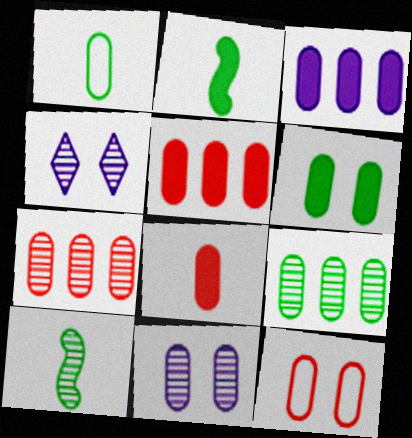[[1, 5, 11], 
[1, 6, 9], 
[3, 6, 8], 
[4, 7, 10], 
[6, 11, 12], 
[7, 8, 12]]